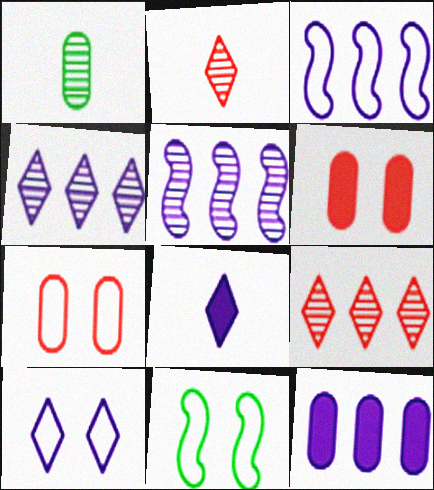[[1, 7, 12], 
[2, 11, 12], 
[3, 4, 12], 
[4, 8, 10], 
[7, 10, 11]]